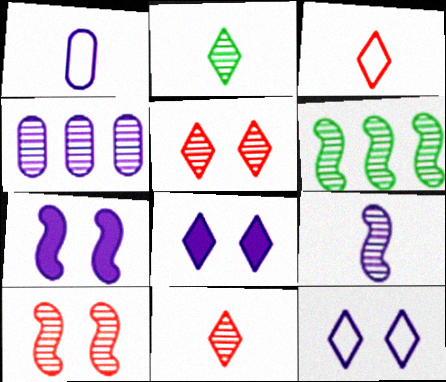[[2, 4, 10], 
[6, 9, 10]]